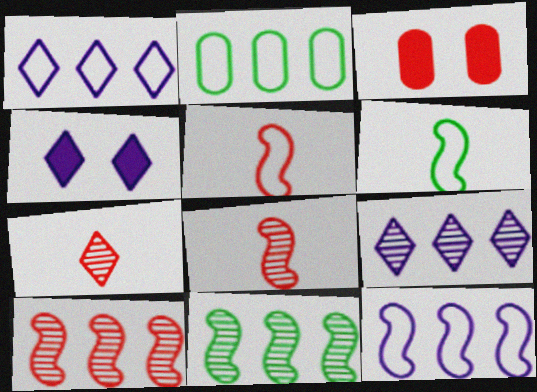[[2, 4, 8], 
[3, 6, 9]]